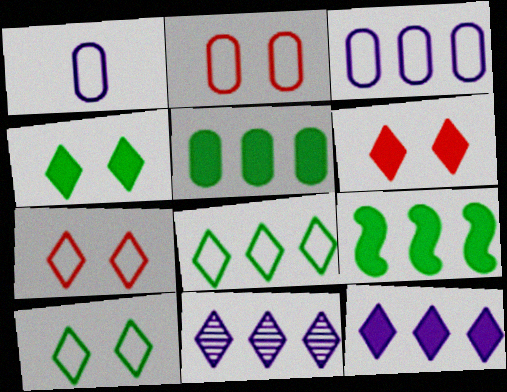[]